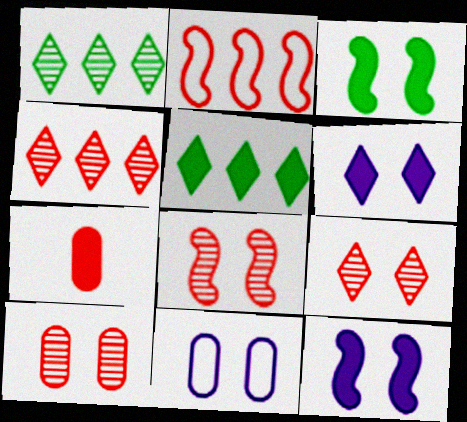[[2, 7, 9], 
[3, 9, 11], 
[5, 7, 12], 
[8, 9, 10]]